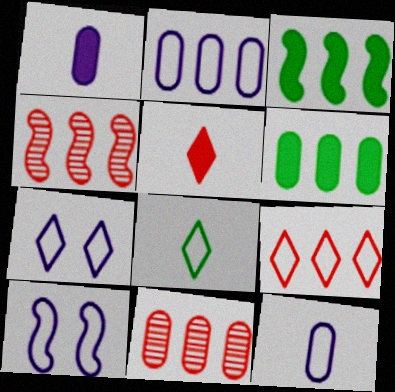[[2, 6, 11], 
[7, 8, 9]]